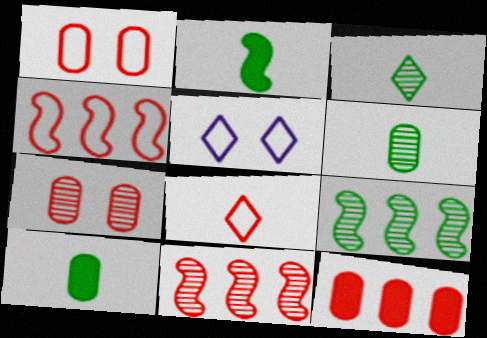[[1, 4, 8], 
[5, 10, 11]]